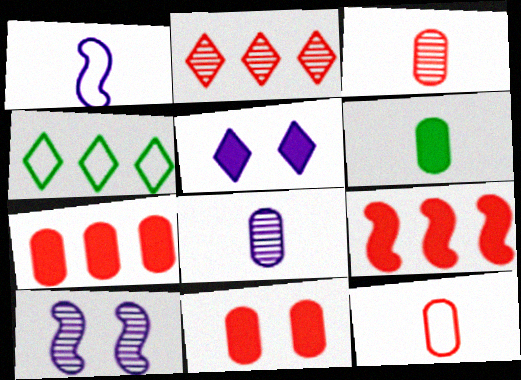[[5, 6, 9], 
[6, 8, 12]]